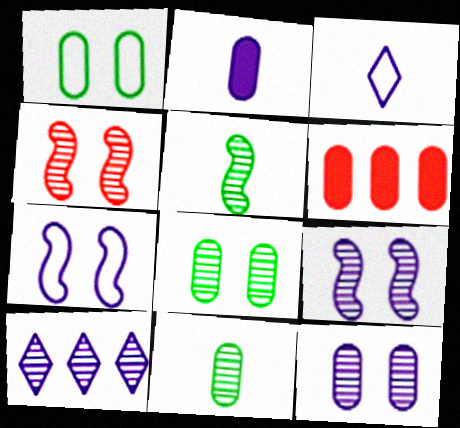[[2, 7, 10], 
[4, 10, 11]]